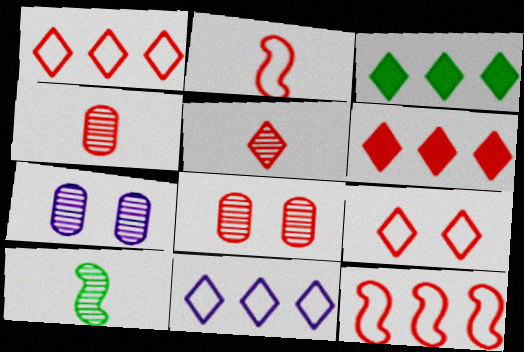[[2, 3, 7], 
[2, 6, 8], 
[5, 6, 9]]